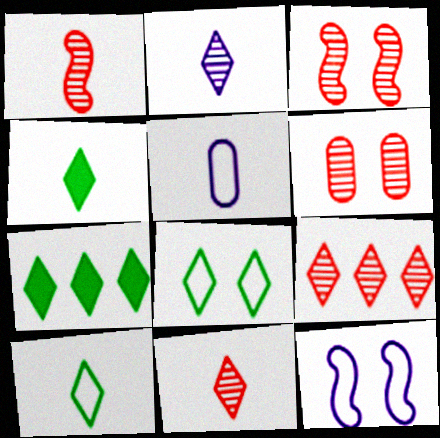[[1, 4, 5], 
[1, 6, 9], 
[3, 5, 7]]